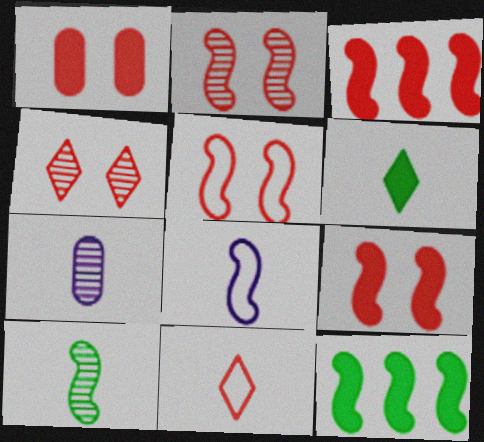[[1, 4, 5], 
[2, 5, 9], 
[2, 8, 12]]